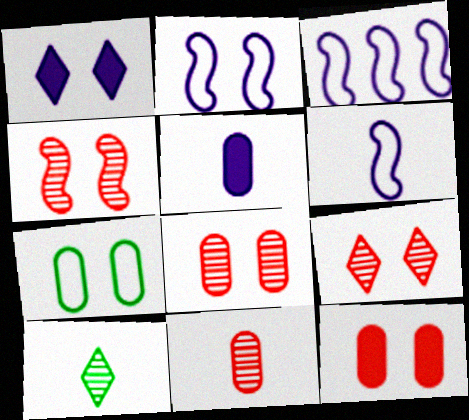[[1, 4, 7], 
[2, 3, 6], 
[3, 10, 12], 
[4, 8, 9]]